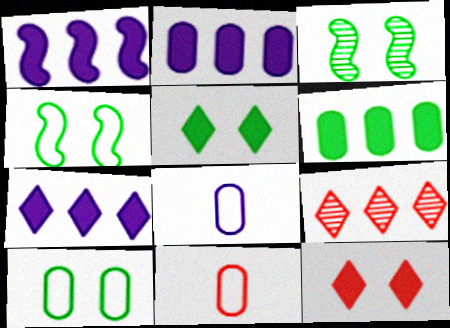[[1, 2, 7], 
[3, 5, 10], 
[3, 7, 11]]